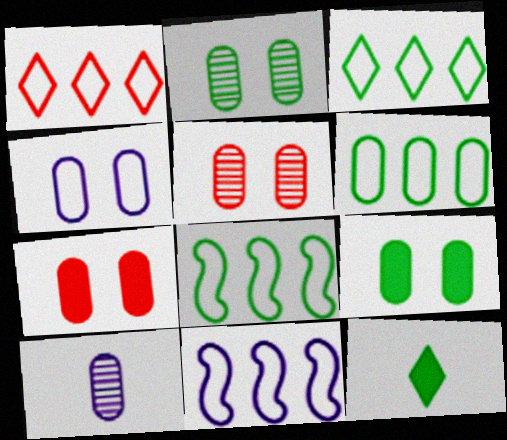[[1, 6, 11], 
[2, 4, 7], 
[2, 8, 12], 
[3, 6, 8], 
[4, 5, 9], 
[5, 11, 12], 
[6, 7, 10]]